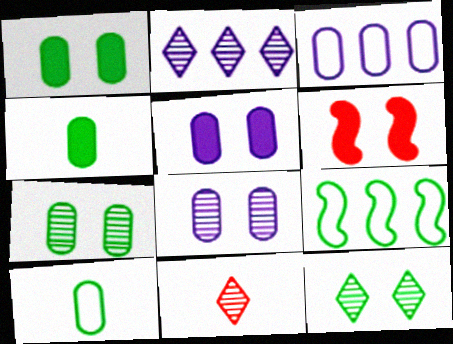[[2, 6, 10], 
[2, 11, 12], 
[4, 9, 12], 
[5, 9, 11]]